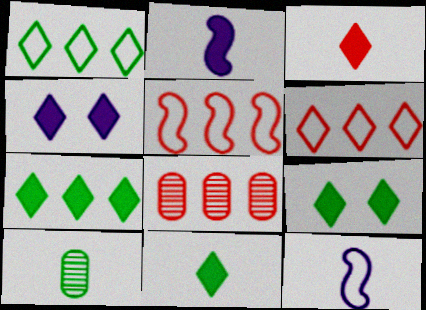[[3, 4, 7], 
[3, 10, 12], 
[4, 5, 10], 
[7, 9, 11], 
[8, 9, 12]]